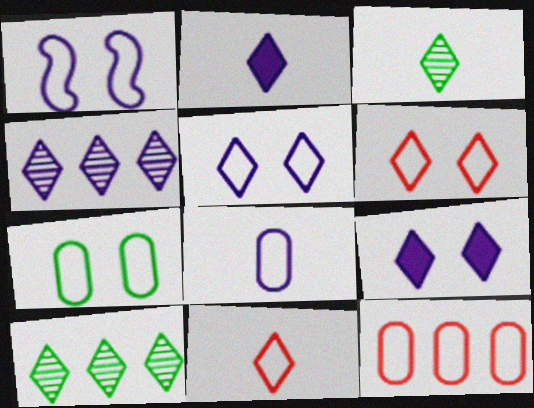[[1, 6, 7], 
[2, 3, 11], 
[2, 4, 5], 
[2, 6, 10], 
[7, 8, 12], 
[9, 10, 11]]